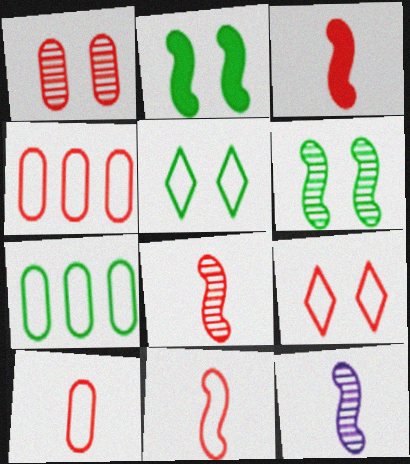[[3, 8, 11], 
[4, 9, 11]]